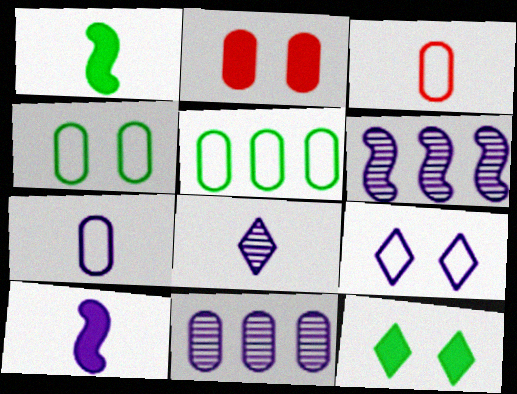[[1, 3, 8], 
[3, 6, 12], 
[7, 8, 10], 
[9, 10, 11]]